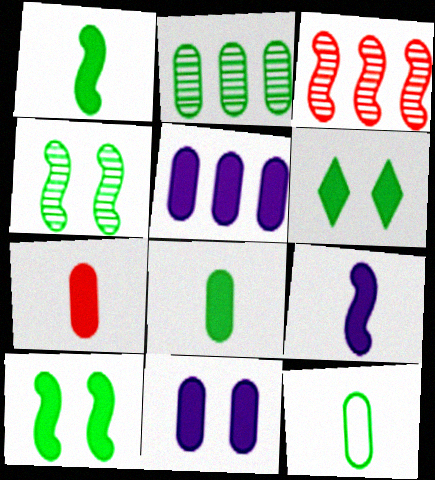[]